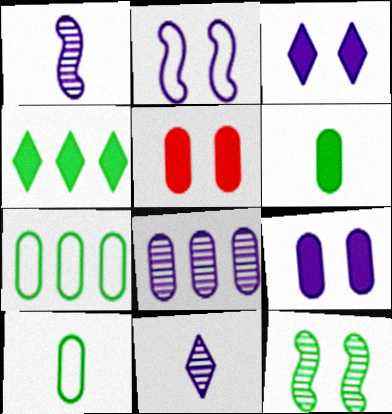[[4, 10, 12], 
[5, 8, 10]]